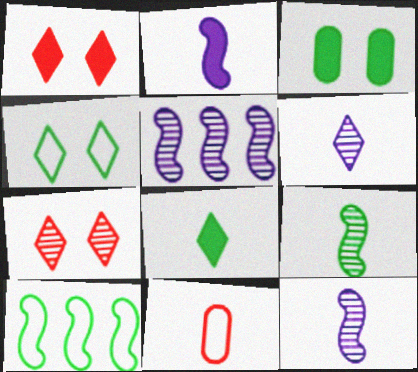[[8, 11, 12]]